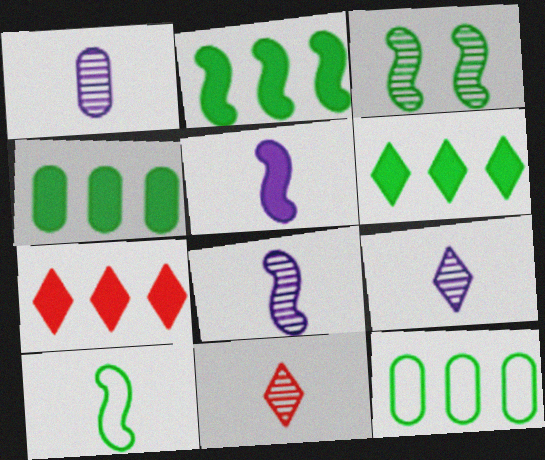[[1, 8, 9], 
[2, 3, 10], 
[2, 4, 6]]